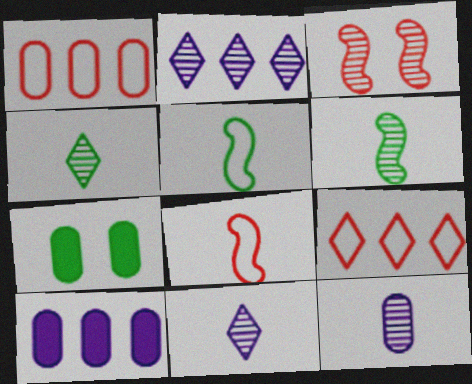[[1, 7, 12], 
[2, 7, 8]]